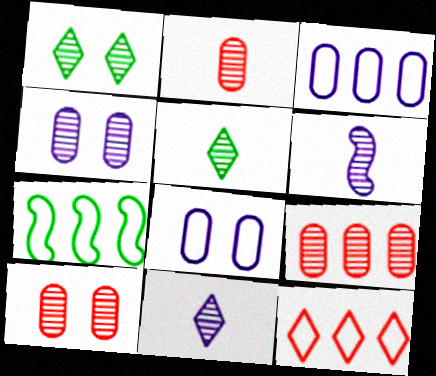[[1, 6, 9], 
[2, 5, 6], 
[2, 9, 10], 
[3, 7, 12]]